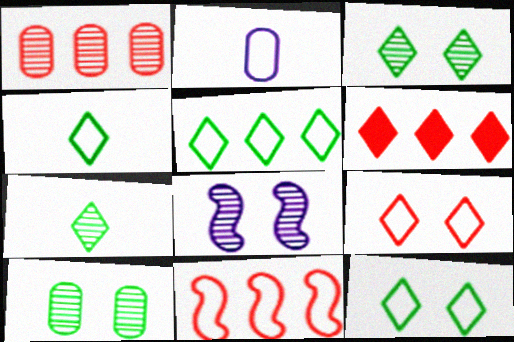[[1, 6, 11], 
[1, 7, 8], 
[2, 11, 12], 
[4, 5, 12]]